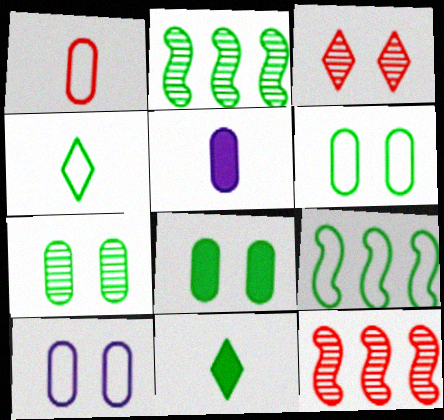[[2, 4, 8], 
[2, 6, 11], 
[3, 5, 9], 
[4, 6, 9], 
[6, 7, 8], 
[7, 9, 11], 
[10, 11, 12]]